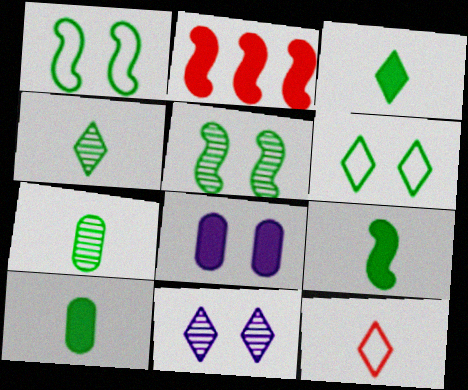[[2, 3, 8], 
[3, 9, 10]]